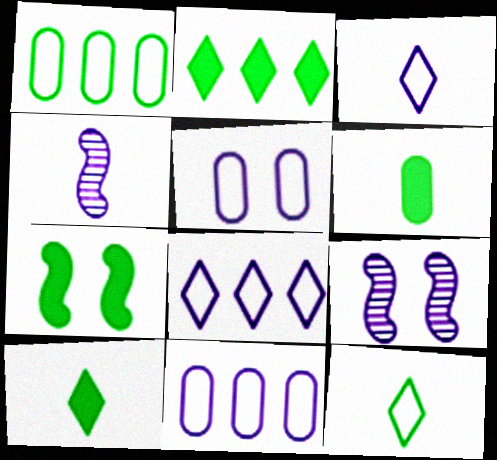[[2, 6, 7]]